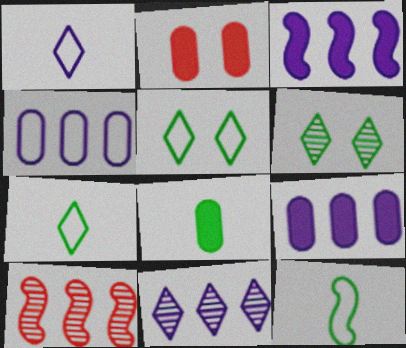[[2, 8, 9], 
[2, 11, 12], 
[3, 4, 11]]